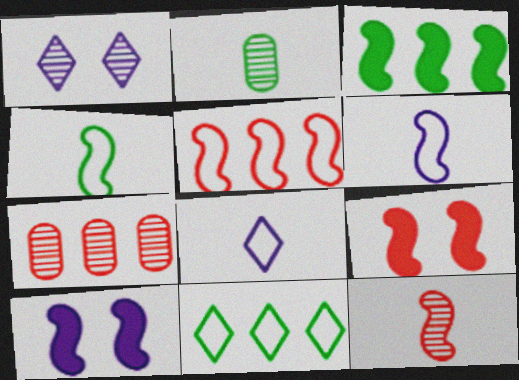[[5, 9, 12]]